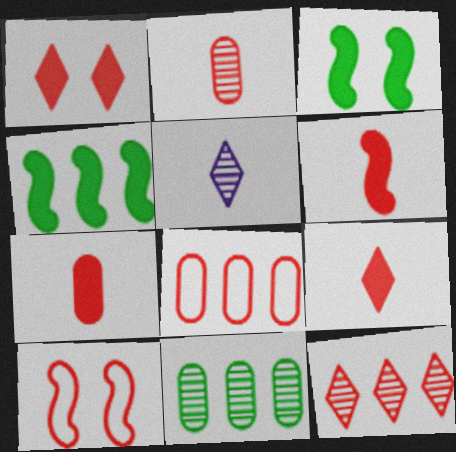[[3, 5, 8], 
[6, 7, 9], 
[7, 10, 12]]